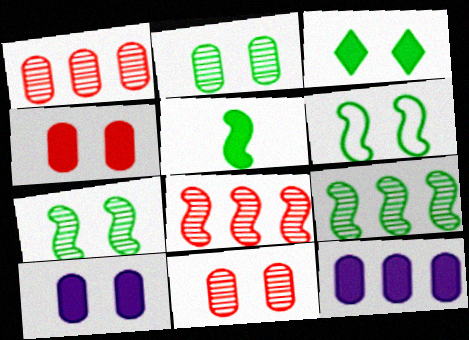[[2, 3, 6], 
[5, 6, 9]]